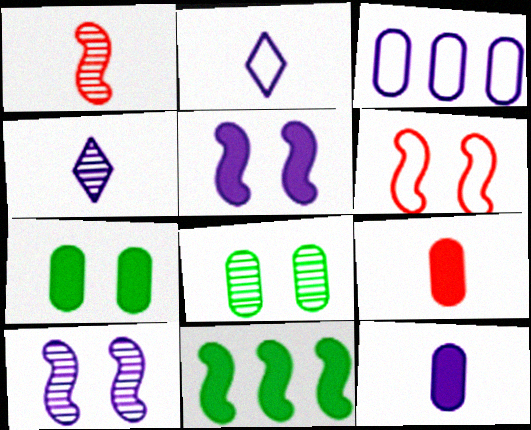[[3, 4, 5], 
[3, 8, 9]]